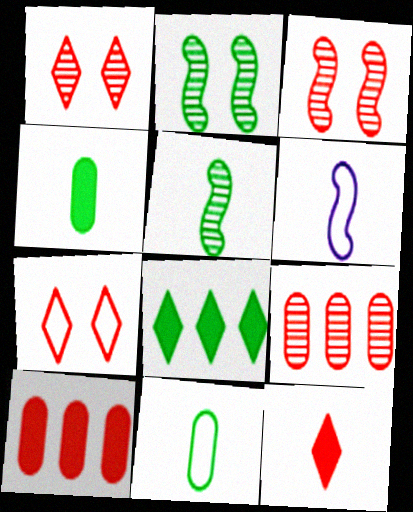[[2, 8, 11]]